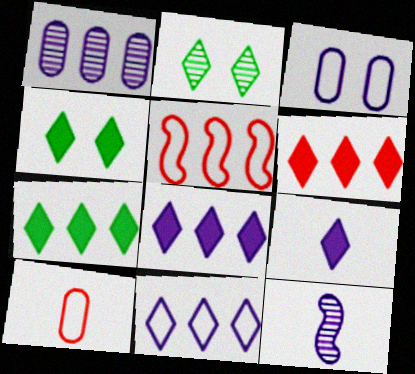[[1, 5, 7], 
[3, 8, 12], 
[4, 6, 9], 
[6, 7, 8]]